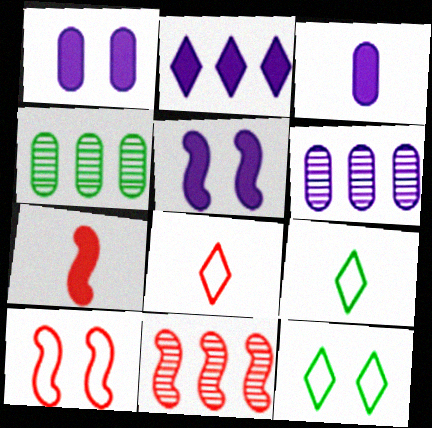[[1, 9, 11], 
[2, 3, 5], 
[3, 11, 12], 
[4, 5, 8], 
[6, 7, 12], 
[7, 10, 11]]